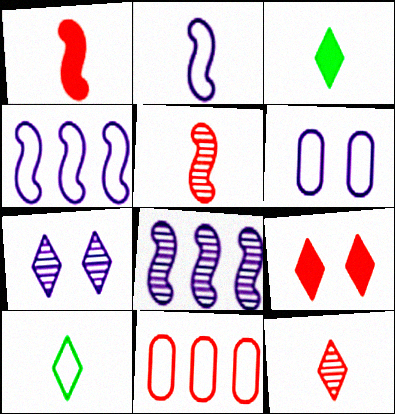[[5, 9, 11]]